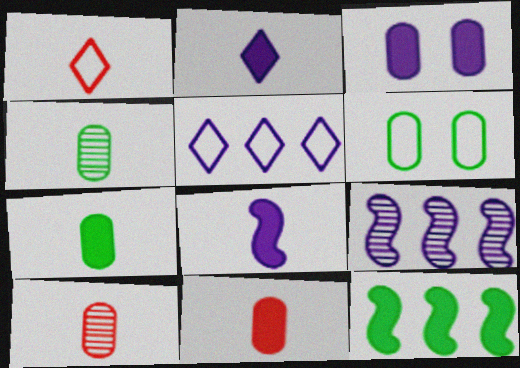[[1, 4, 8]]